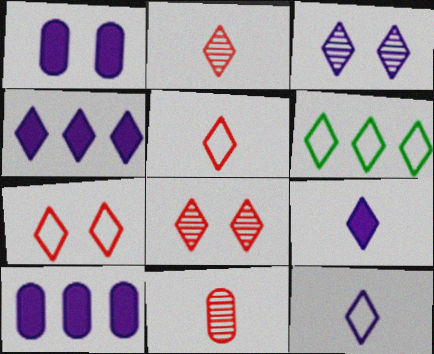[[3, 4, 12], 
[6, 7, 12], 
[6, 8, 9]]